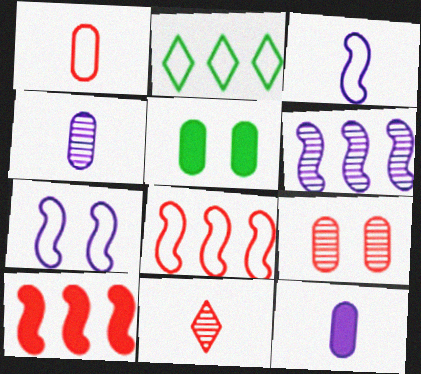[[1, 2, 7]]